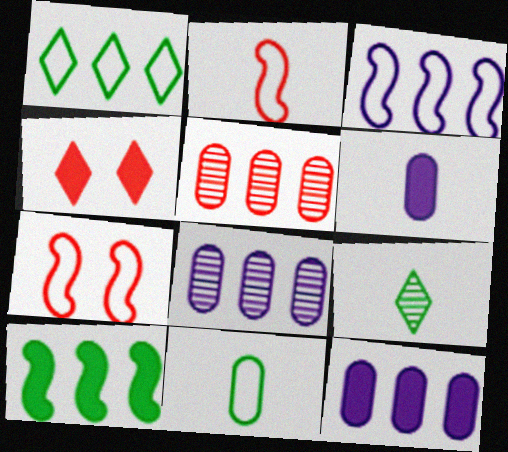[[2, 4, 5], 
[2, 6, 9], 
[4, 6, 10], 
[7, 9, 12]]